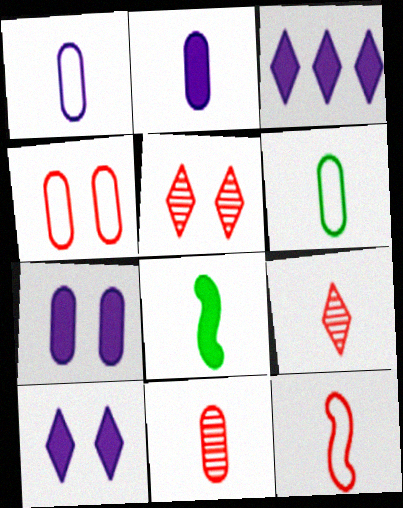[[1, 8, 9], 
[2, 6, 11]]